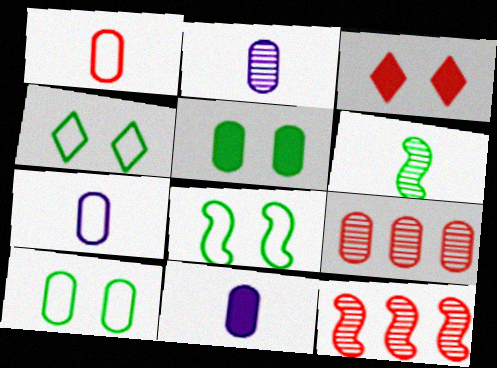[[1, 3, 12], 
[2, 7, 11], 
[4, 8, 10], 
[4, 11, 12], 
[5, 7, 9], 
[9, 10, 11]]